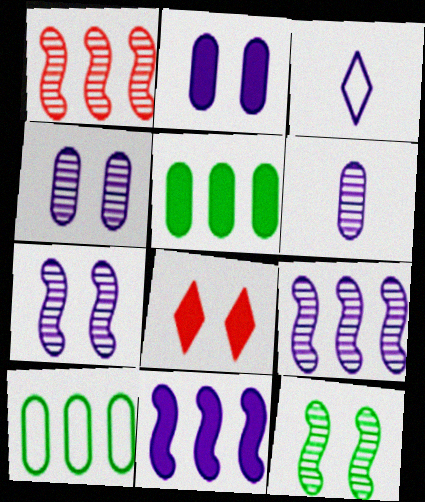[[2, 3, 9], 
[3, 4, 11]]